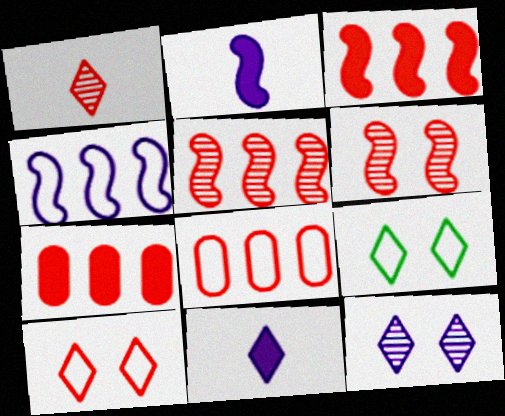[]